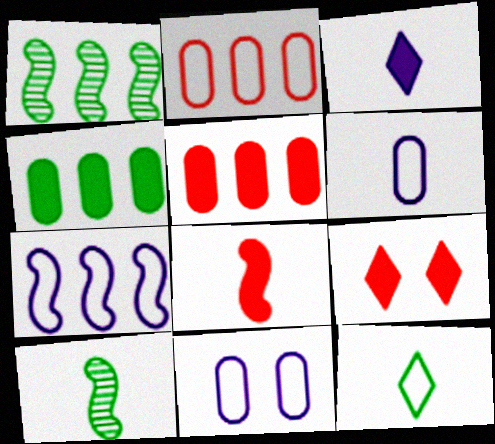[[1, 6, 9], 
[5, 8, 9]]